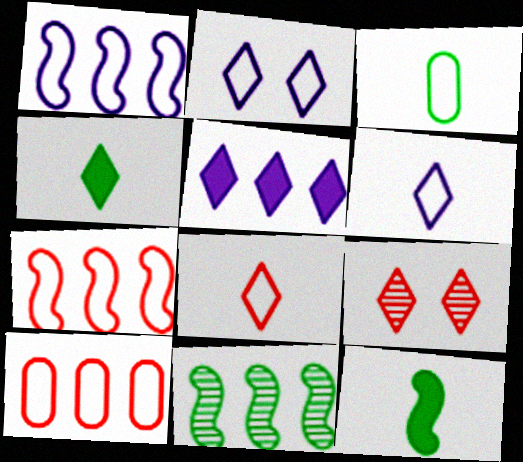[[2, 3, 7], 
[5, 10, 11]]